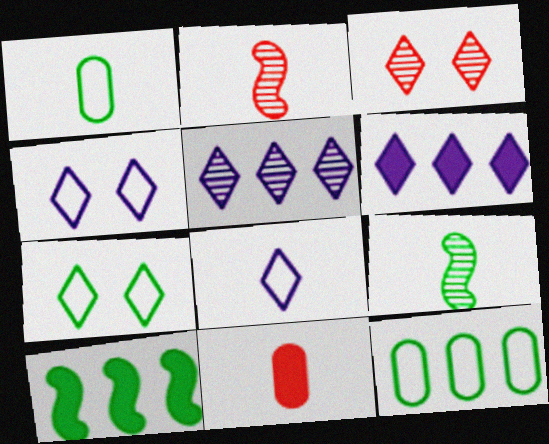[[8, 9, 11]]